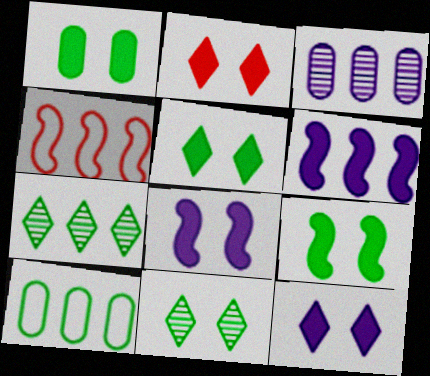[[1, 2, 8], 
[1, 5, 9], 
[2, 5, 12]]